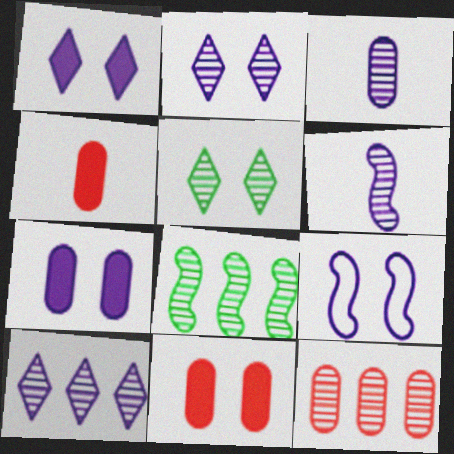[[2, 7, 9], 
[5, 6, 12], 
[5, 9, 11], 
[8, 10, 12]]